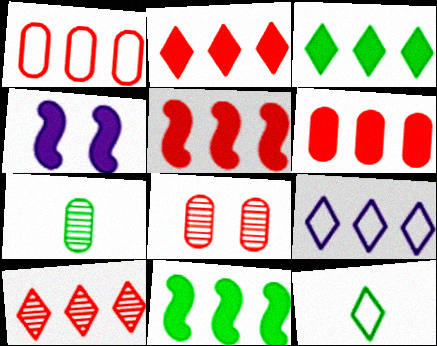[[1, 5, 10], 
[2, 5, 6], 
[3, 9, 10]]